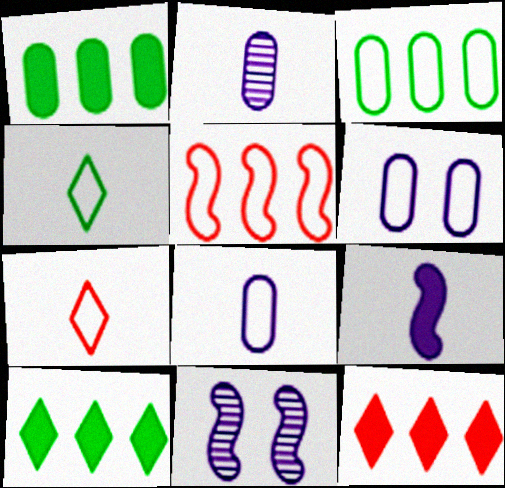[[1, 7, 11], 
[4, 5, 6]]